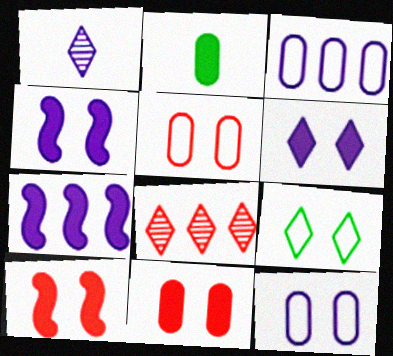[[1, 3, 4], 
[1, 7, 12]]